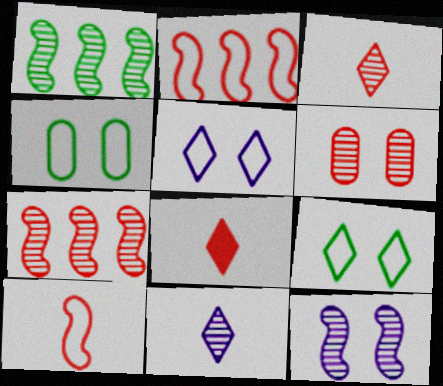[[1, 6, 11], 
[2, 6, 8], 
[3, 6, 7]]